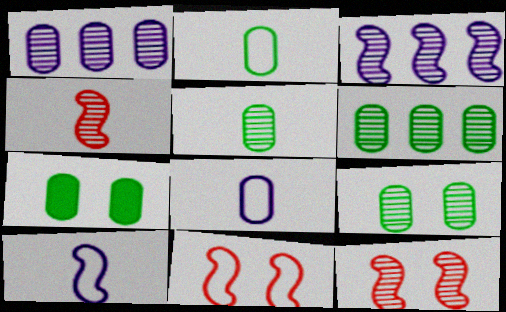[[2, 6, 7], 
[5, 6, 9]]